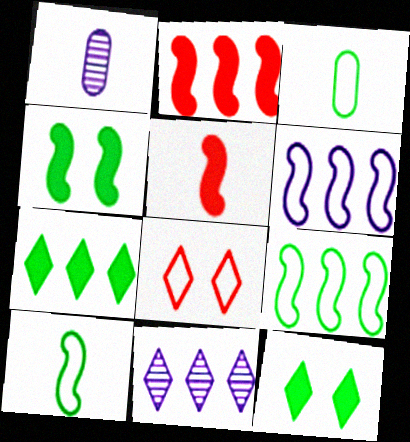[[3, 6, 8]]